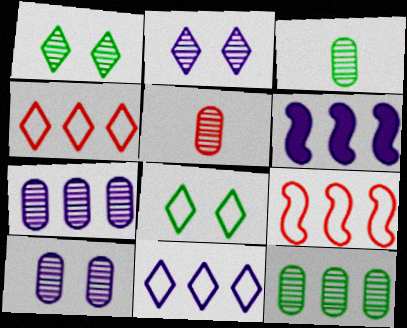[[4, 6, 12], 
[5, 6, 8], 
[5, 10, 12], 
[6, 7, 11]]